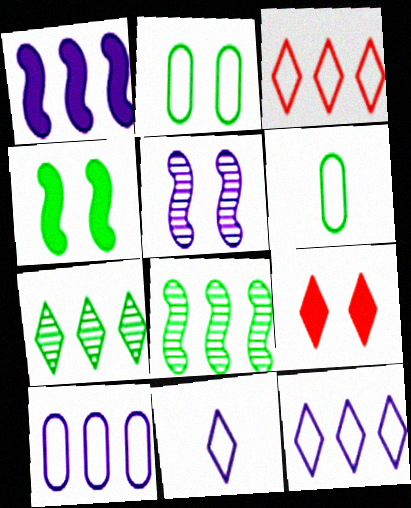[[2, 5, 9], 
[4, 6, 7], 
[7, 9, 11]]